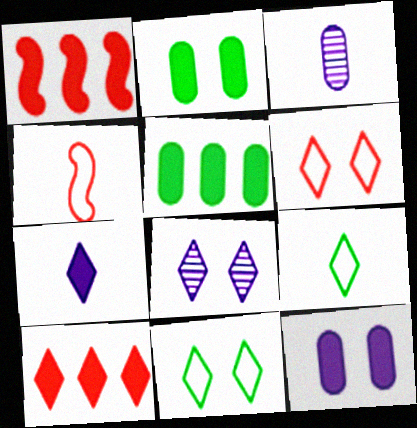[[1, 2, 7], 
[1, 3, 11], 
[4, 5, 8], 
[8, 9, 10]]